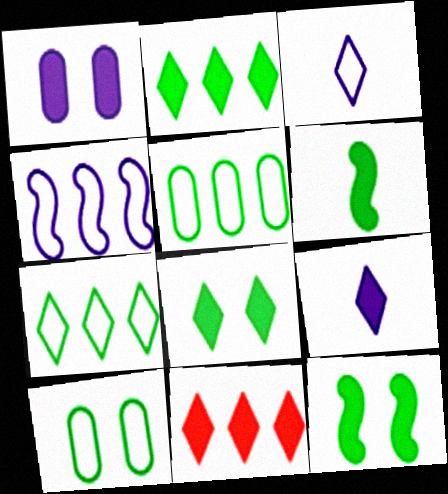[[1, 6, 11], 
[8, 9, 11]]